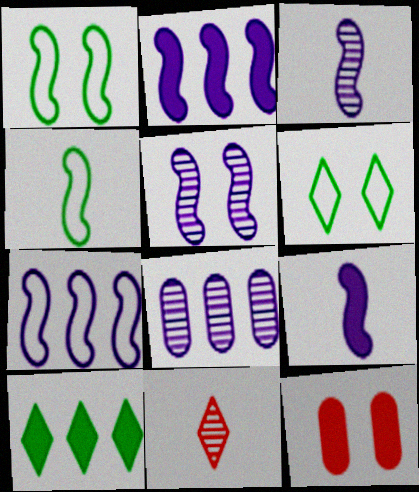[[5, 6, 12], 
[5, 7, 9], 
[9, 10, 12]]